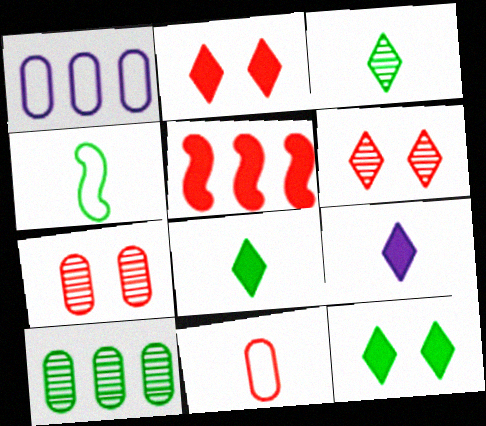[[4, 10, 12], 
[5, 6, 11]]